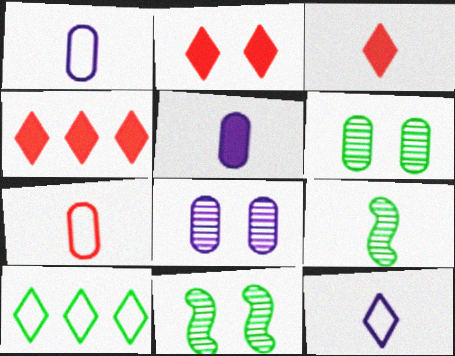[[1, 3, 9], 
[1, 4, 11], 
[2, 3, 4]]